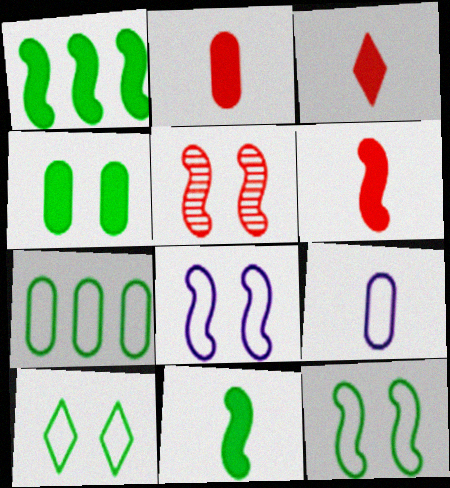[[2, 3, 6]]